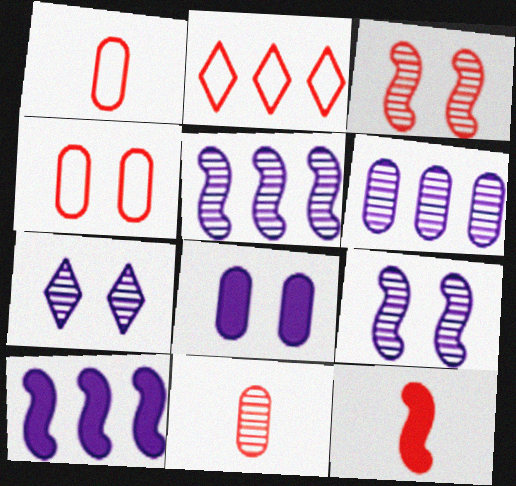[]